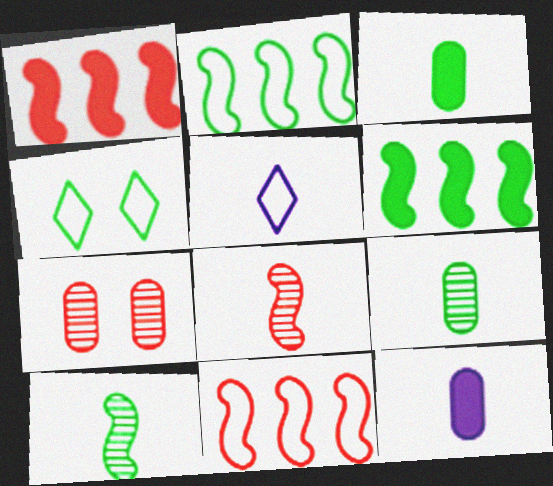[[3, 5, 8], 
[4, 6, 9], 
[5, 6, 7]]